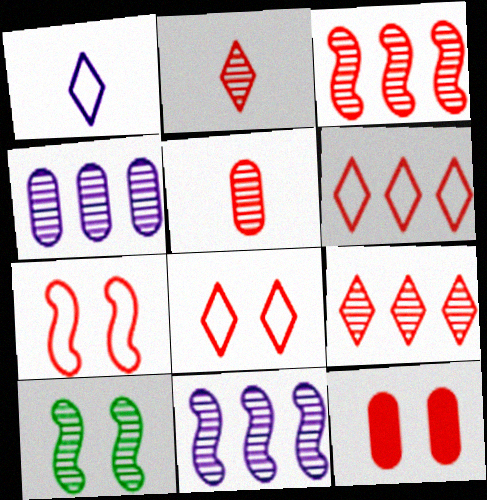[[2, 4, 10]]